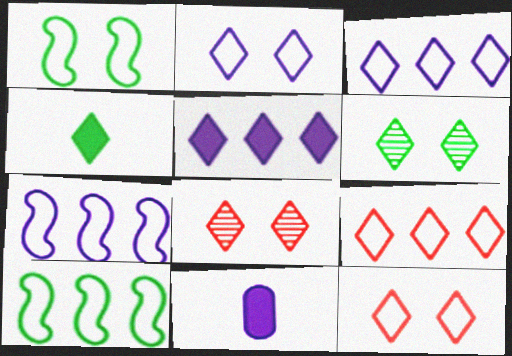[[3, 4, 8], 
[8, 10, 11]]